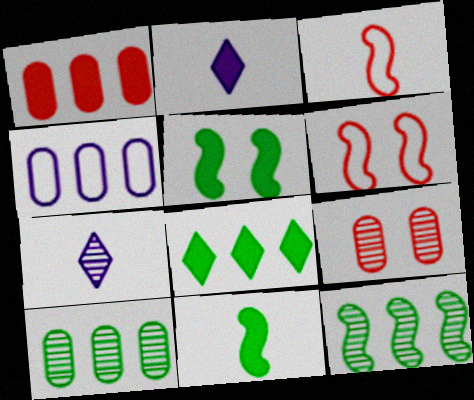[[1, 2, 5], 
[1, 4, 10], 
[2, 6, 10], 
[7, 9, 12]]